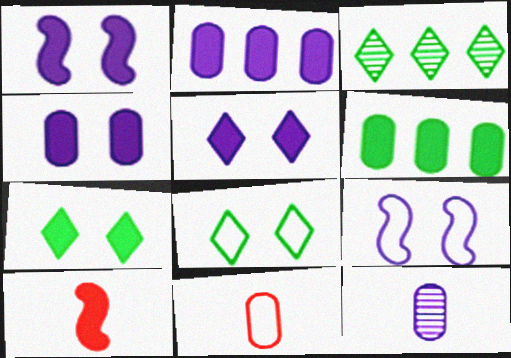[[1, 3, 11], 
[1, 4, 5], 
[2, 7, 10], 
[5, 6, 10]]